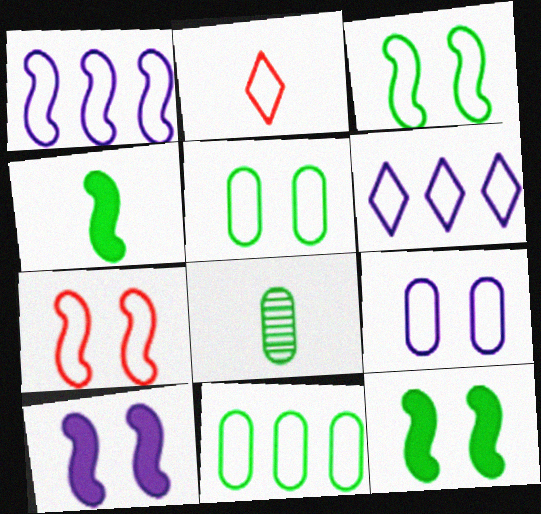[[1, 2, 5]]